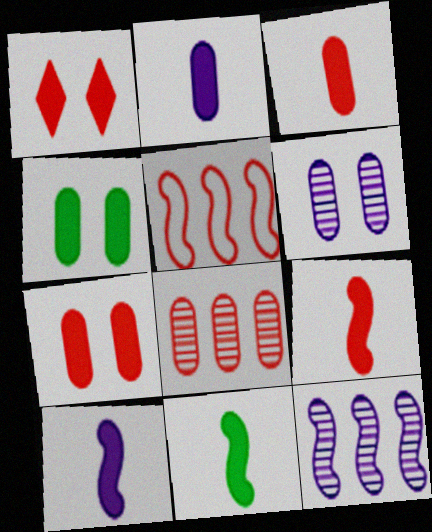[[9, 10, 11]]